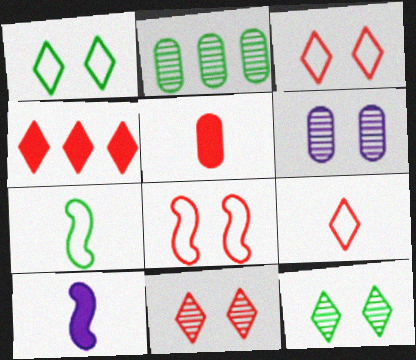[[2, 3, 10], 
[4, 6, 7], 
[4, 9, 11]]